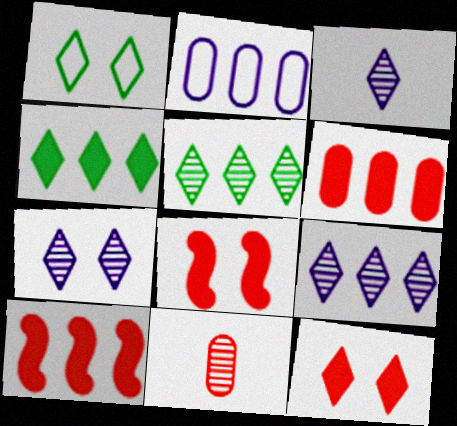[[1, 7, 12], 
[2, 5, 10], 
[3, 7, 9]]